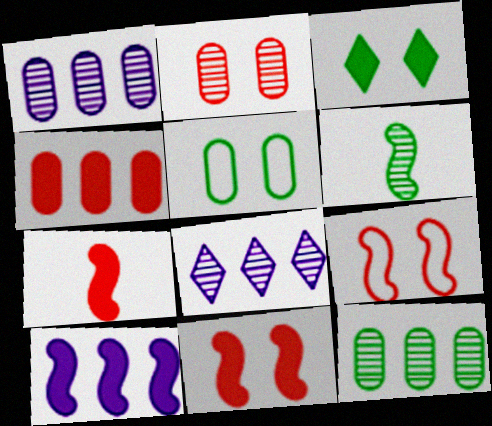[[2, 6, 8], 
[5, 7, 8], 
[6, 9, 10]]